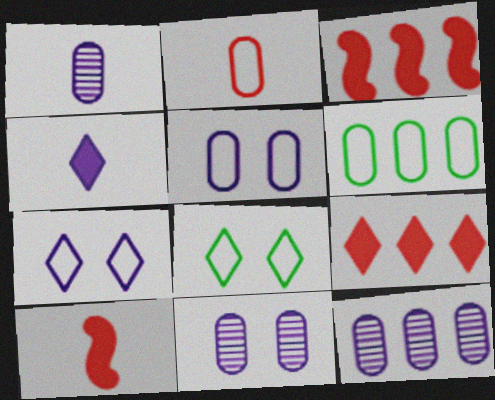[[1, 3, 8], 
[1, 11, 12], 
[2, 5, 6], 
[8, 10, 12]]